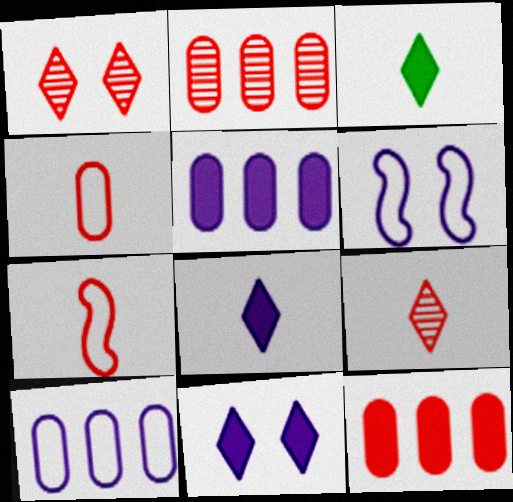[[1, 7, 12], 
[2, 3, 6]]